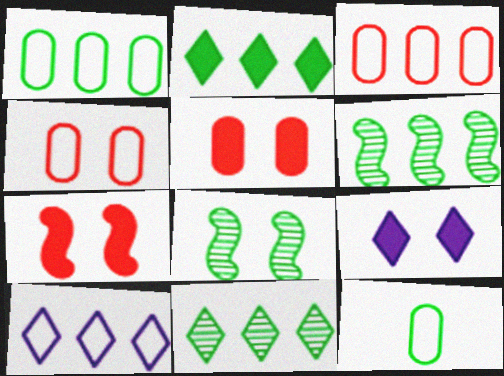[[1, 2, 6], 
[2, 8, 12], 
[4, 8, 9]]